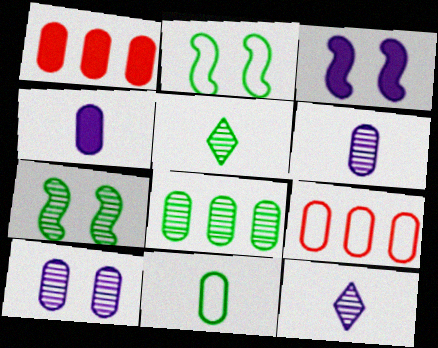[[1, 2, 12], 
[1, 10, 11], 
[3, 5, 9], 
[5, 7, 8]]